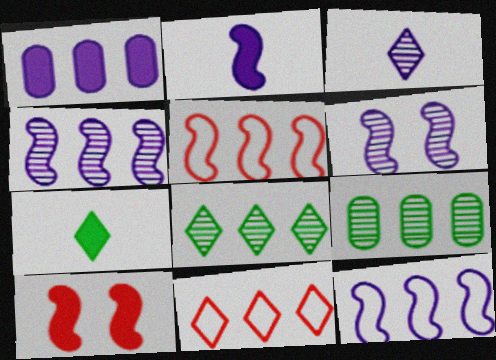[[1, 5, 8], 
[1, 7, 10], 
[2, 6, 12]]